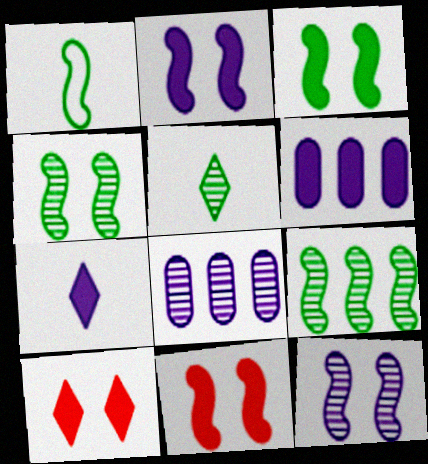[[1, 3, 9], 
[1, 8, 10], 
[2, 3, 11], 
[2, 6, 7]]